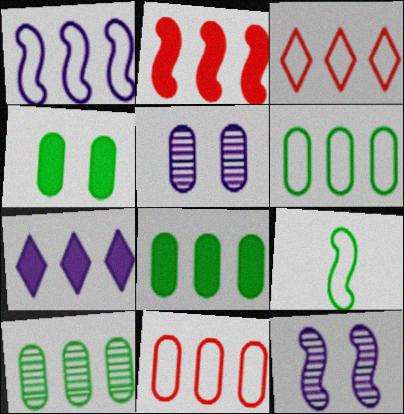[[1, 3, 6], 
[2, 7, 8], 
[2, 9, 12], 
[6, 8, 10]]